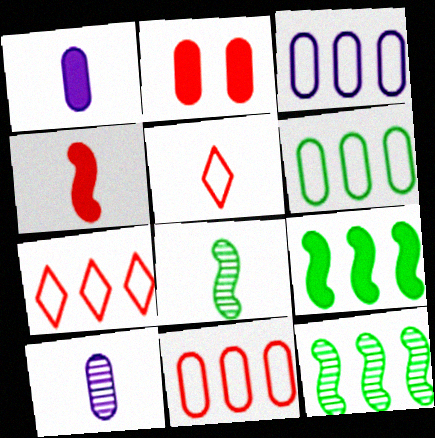[[1, 5, 8], 
[2, 6, 10], 
[3, 6, 11]]